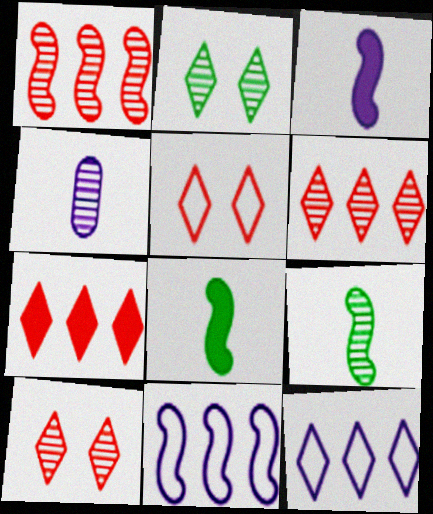[[1, 2, 4]]